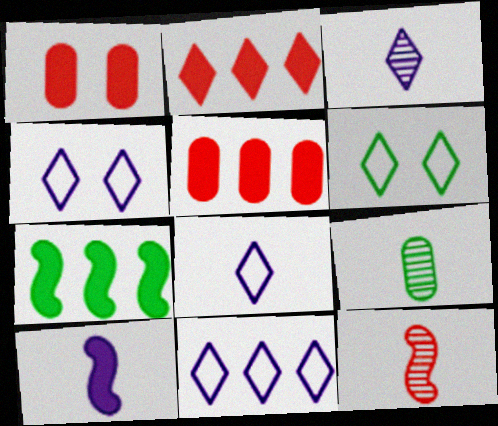[[2, 3, 6], 
[3, 9, 12], 
[4, 8, 11], 
[6, 7, 9]]